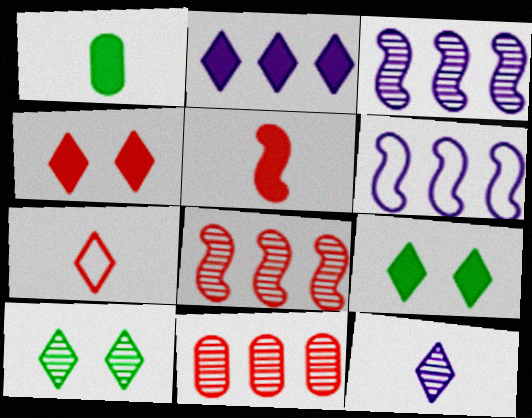[[2, 7, 10]]